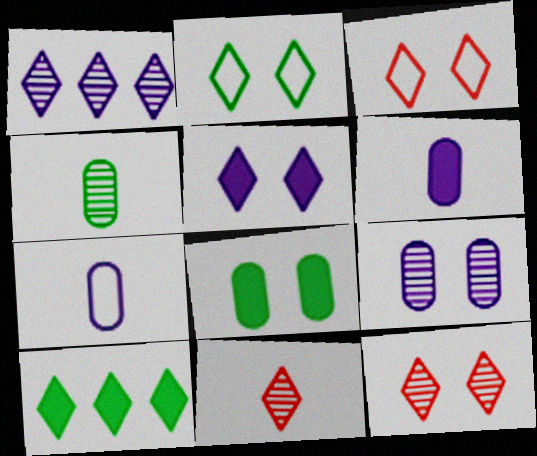[[2, 5, 12]]